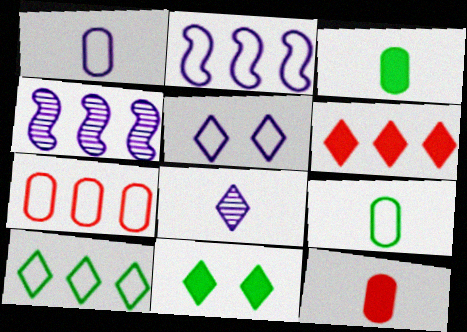[[1, 2, 5], 
[2, 7, 10]]